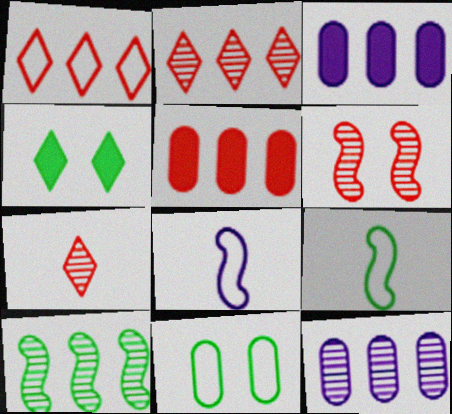[[1, 3, 10], 
[1, 8, 11], 
[2, 10, 12]]